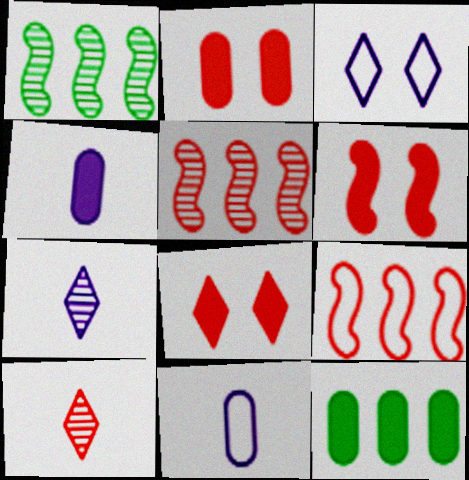[[1, 8, 11], 
[2, 4, 12], 
[2, 6, 8], 
[2, 9, 10]]